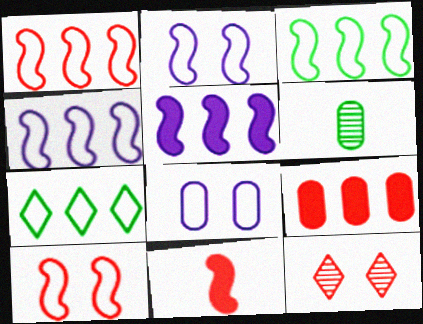[[1, 3, 4], 
[6, 8, 9]]